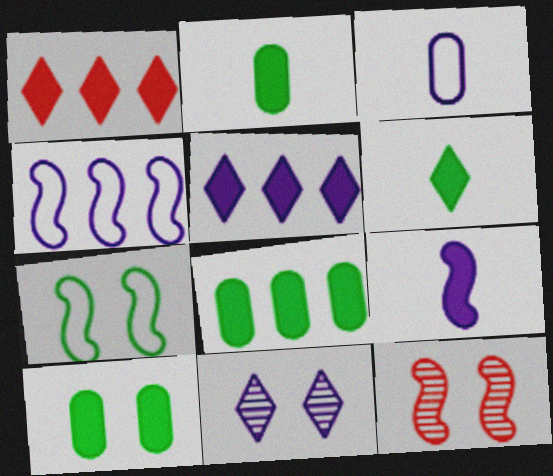[[1, 9, 10], 
[2, 8, 10]]